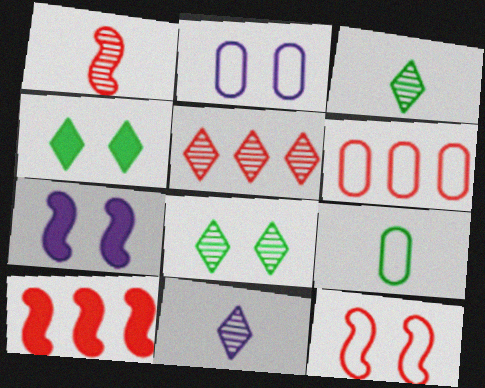[[1, 10, 12], 
[2, 3, 10], 
[2, 6, 9], 
[3, 6, 7], 
[5, 6, 10], 
[5, 7, 9], 
[5, 8, 11]]